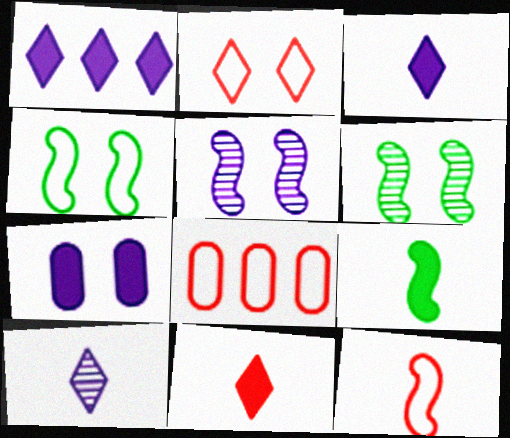[[2, 6, 7], 
[2, 8, 12], 
[3, 6, 8]]